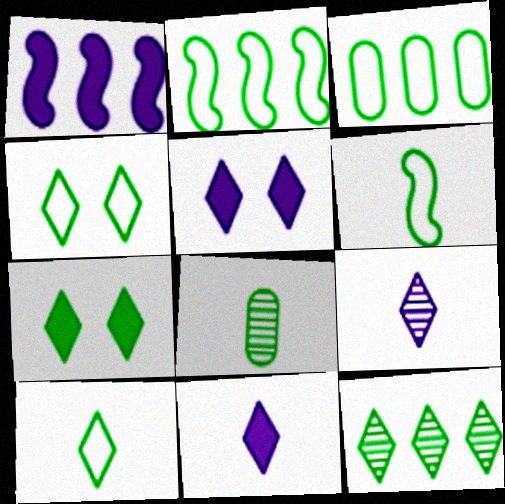[[2, 7, 8], 
[3, 4, 6], 
[7, 10, 12]]